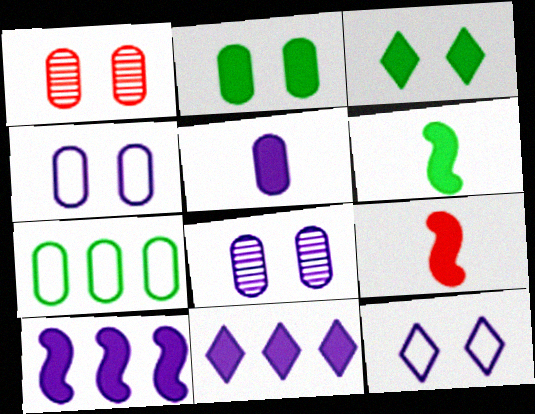[[1, 2, 4], 
[1, 5, 7], 
[2, 9, 11]]